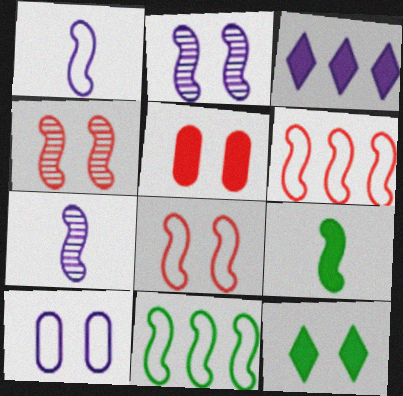[[1, 8, 11], 
[2, 6, 9], 
[3, 5, 9], 
[3, 7, 10], 
[4, 10, 12]]